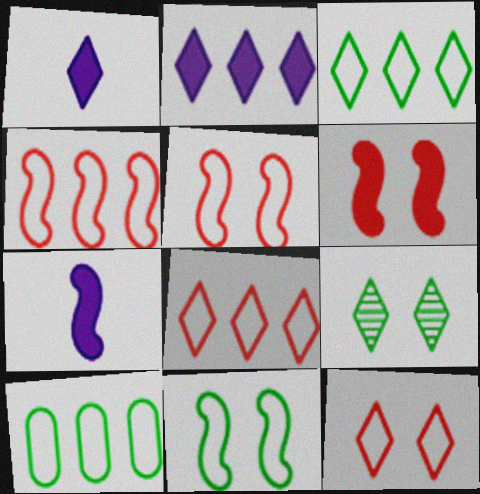[[1, 8, 9]]